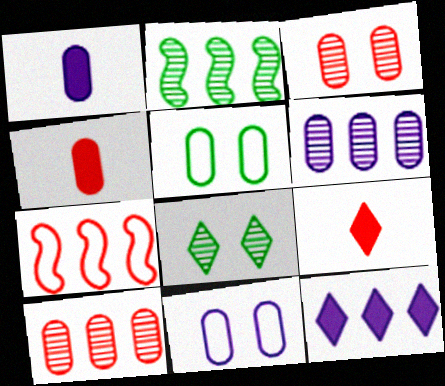[[1, 5, 10], 
[1, 6, 11], 
[1, 7, 8], 
[2, 9, 11], 
[3, 7, 9], 
[4, 5, 6]]